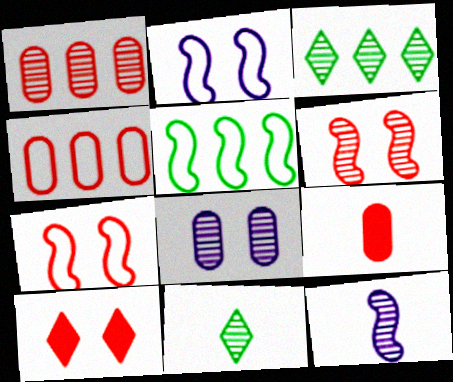[[2, 3, 9]]